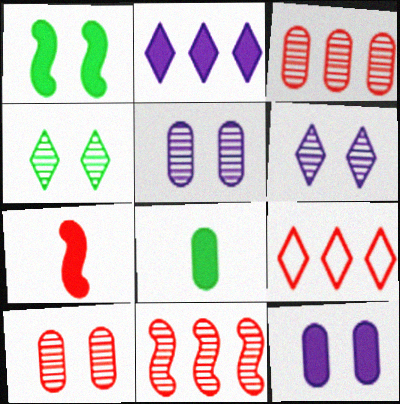[[7, 9, 10]]